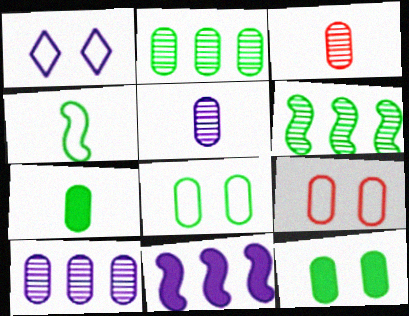[[1, 5, 11], 
[2, 7, 8], 
[7, 9, 10]]